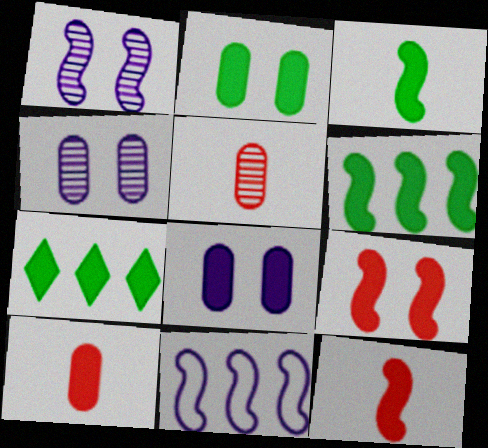[[2, 3, 7], 
[7, 8, 12]]